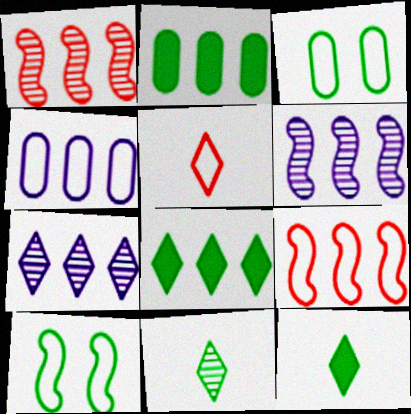[[1, 4, 8], 
[2, 7, 9], 
[2, 10, 11], 
[4, 5, 10]]